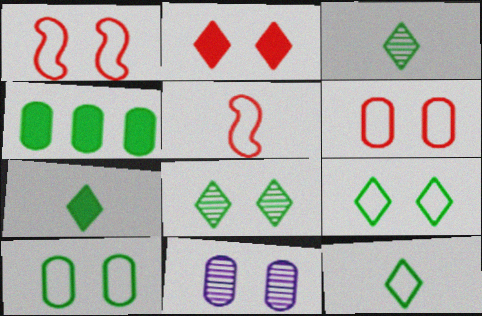[[3, 7, 12]]